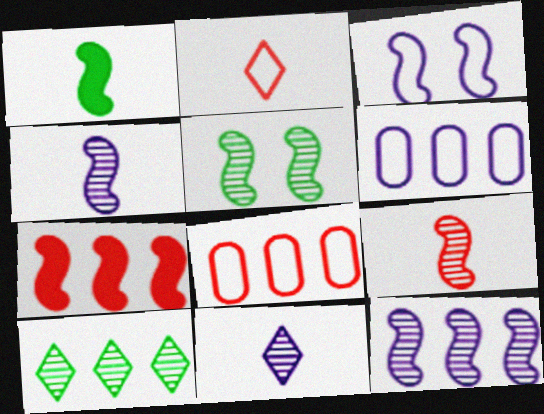[[5, 9, 12], 
[6, 7, 10]]